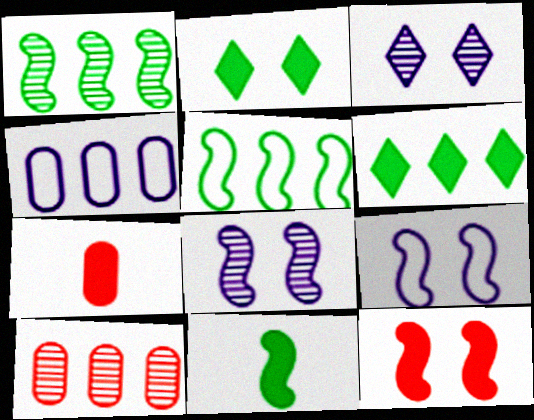[[3, 5, 7]]